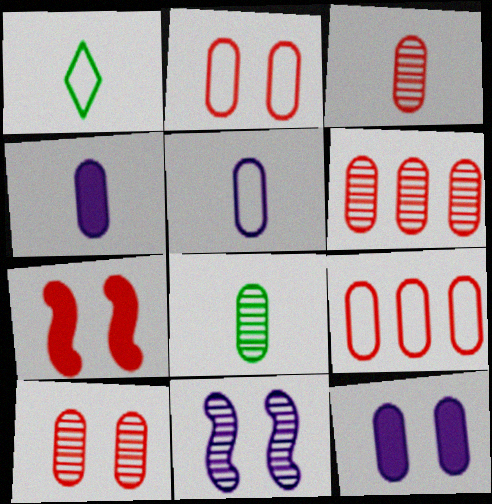[[3, 6, 10], 
[8, 9, 12]]